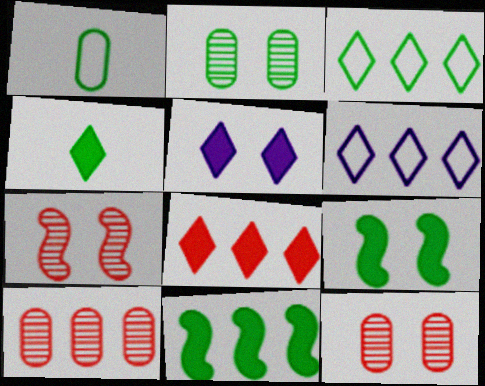[[4, 5, 8], 
[6, 10, 11]]